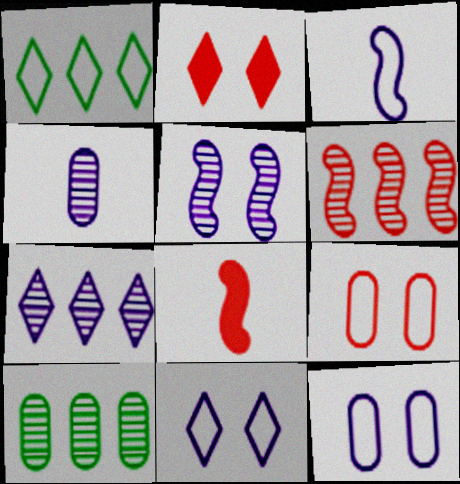[[1, 3, 9], 
[2, 3, 10], 
[4, 5, 7], 
[6, 7, 10], 
[8, 10, 11]]